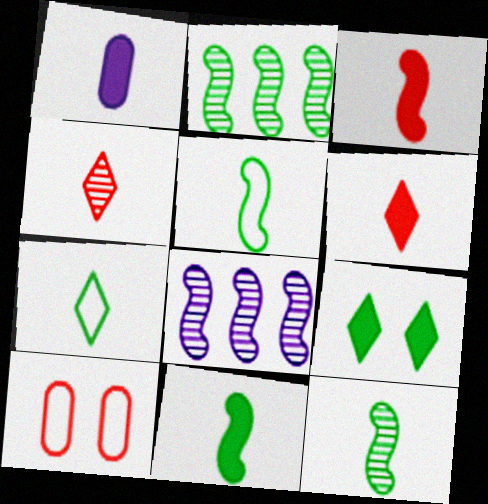[[1, 4, 5], 
[1, 6, 11], 
[5, 11, 12]]